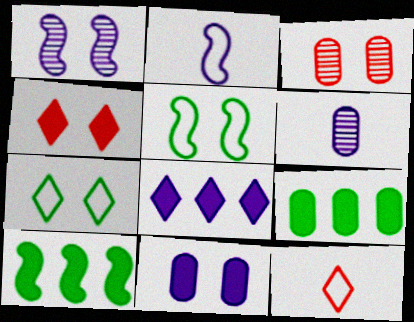[[1, 9, 12]]